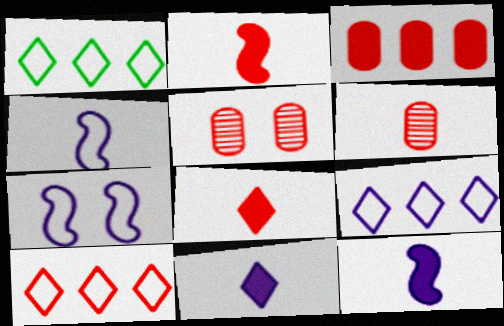[[1, 5, 12], 
[1, 9, 10], 
[2, 5, 10]]